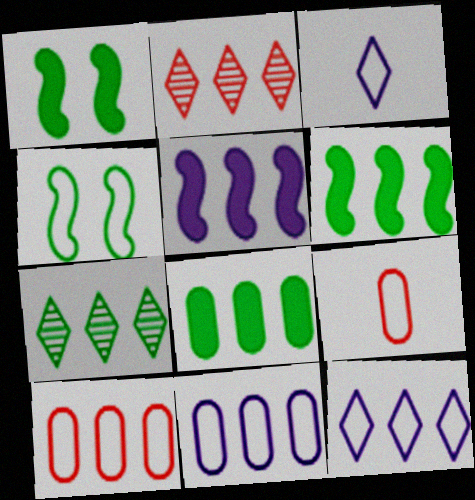[[2, 6, 11], 
[3, 4, 10], 
[4, 9, 12], 
[5, 7, 10]]